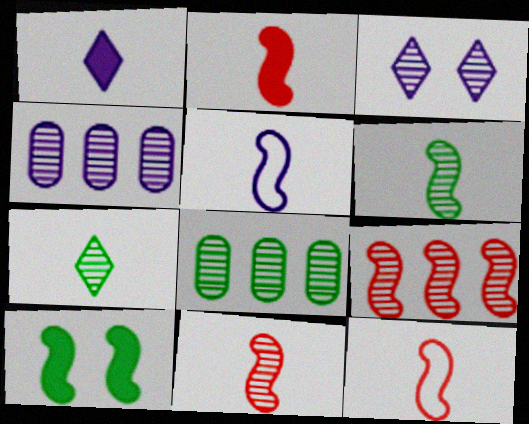[[2, 5, 6], 
[2, 11, 12], 
[3, 8, 11], 
[5, 9, 10]]